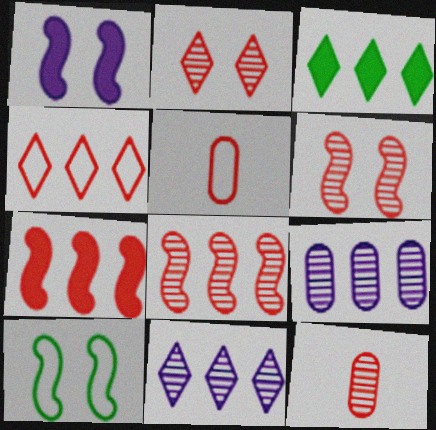[[1, 6, 10], 
[2, 5, 7], 
[2, 8, 12], 
[3, 4, 11]]